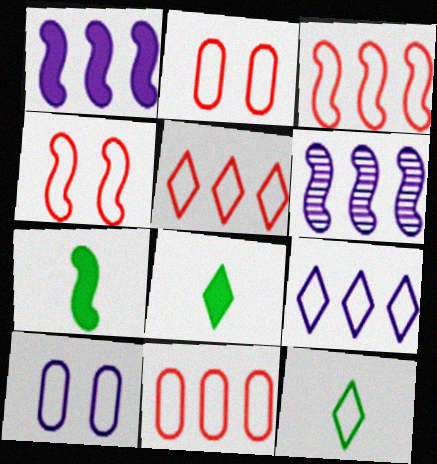[[2, 6, 8], 
[3, 5, 11], 
[3, 10, 12], 
[4, 6, 7]]